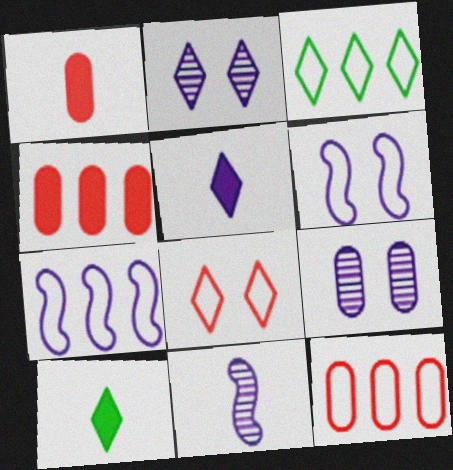[[3, 7, 12], 
[5, 7, 9]]